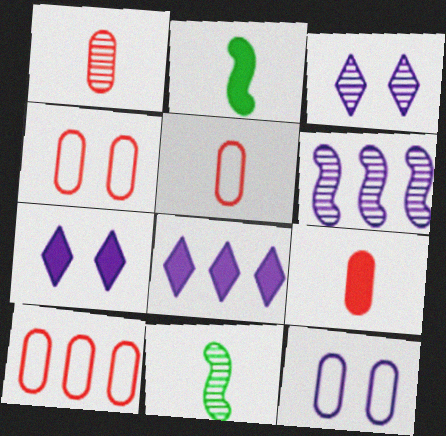[[1, 5, 9], 
[2, 3, 10], 
[4, 5, 10], 
[4, 8, 11], 
[7, 10, 11]]